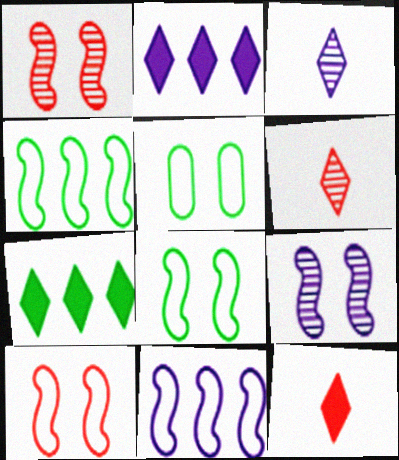[]